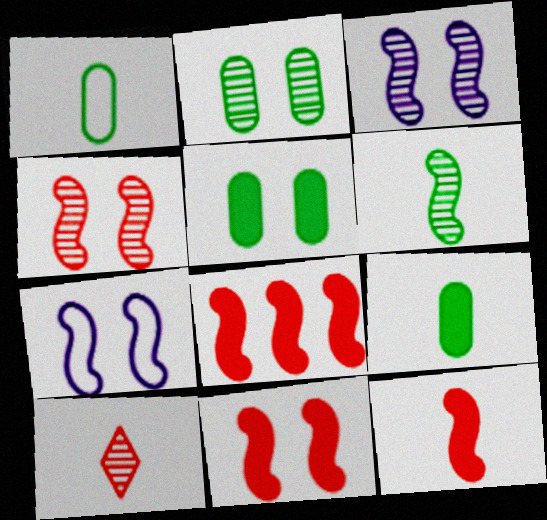[[6, 7, 8], 
[8, 11, 12]]